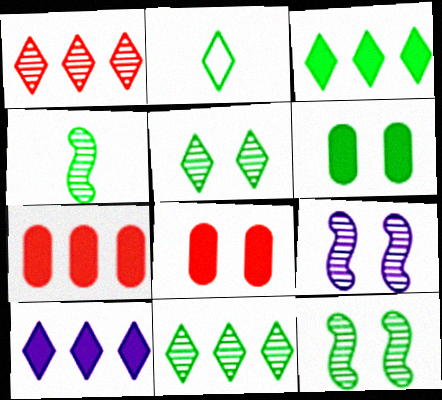[[2, 3, 5], 
[2, 7, 9]]